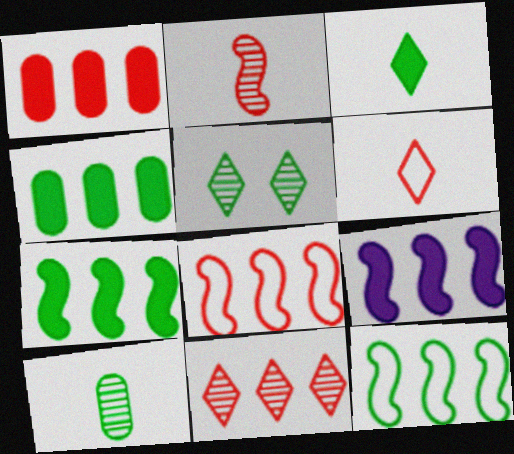[[1, 8, 11]]